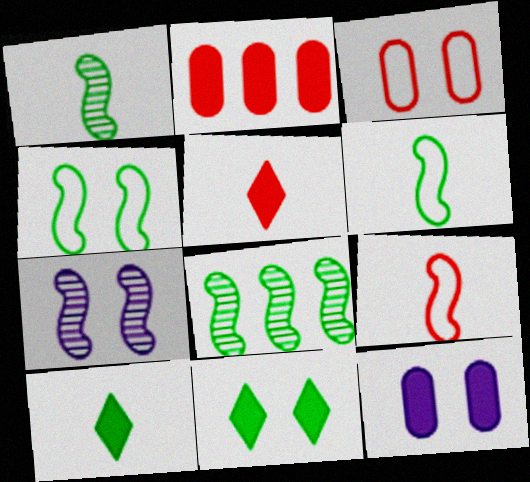[[3, 7, 11]]